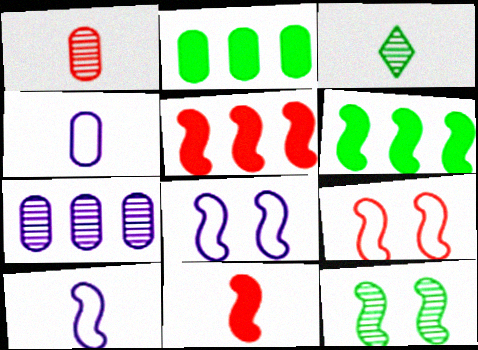[[3, 4, 11], 
[5, 10, 12]]